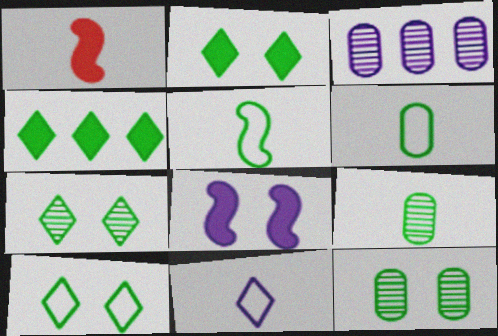[[1, 3, 10], 
[1, 9, 11], 
[2, 7, 10], 
[3, 8, 11], 
[4, 5, 12]]